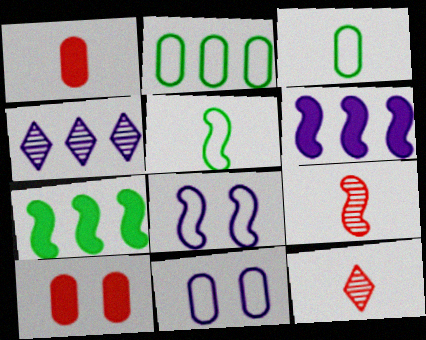[[4, 5, 10], 
[7, 8, 9], 
[7, 11, 12]]